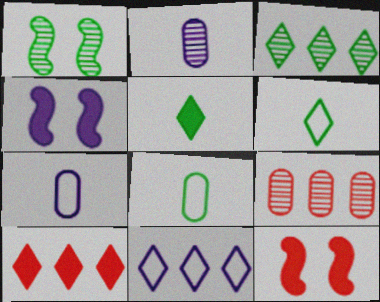[[1, 7, 10], 
[2, 4, 11], 
[3, 7, 12], 
[3, 10, 11], 
[4, 6, 9]]